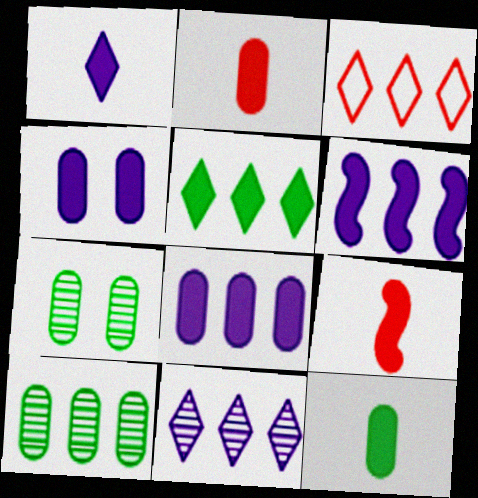[[1, 4, 6], 
[1, 9, 12], 
[3, 5, 11], 
[3, 6, 10], 
[4, 5, 9]]